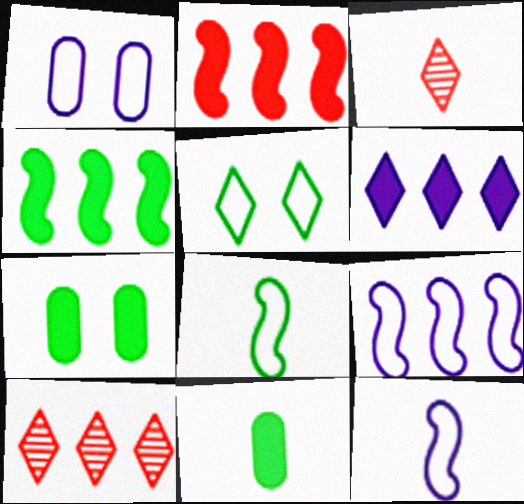[[1, 3, 4], 
[3, 5, 6], 
[3, 7, 9], 
[3, 11, 12], 
[7, 10, 12]]